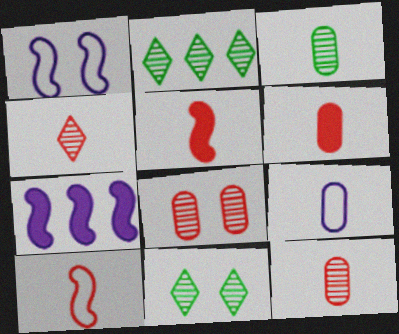[[1, 2, 6], 
[3, 6, 9], 
[4, 6, 10]]